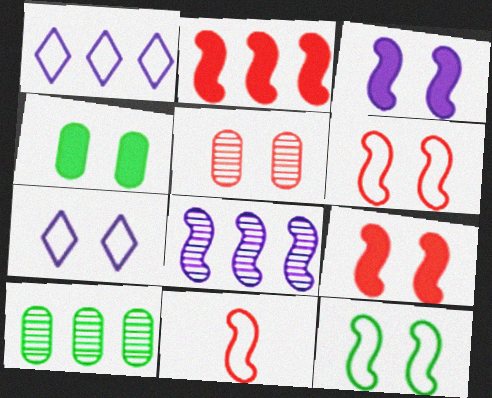[[1, 2, 10]]